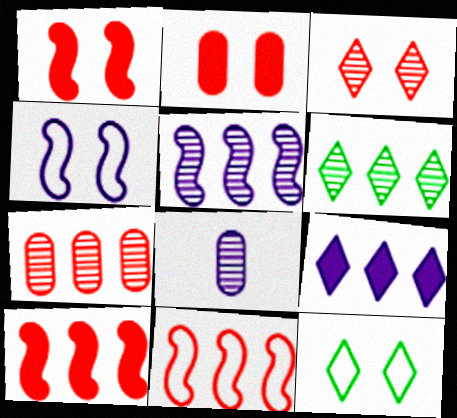[[4, 8, 9], 
[5, 6, 7], 
[8, 10, 12]]